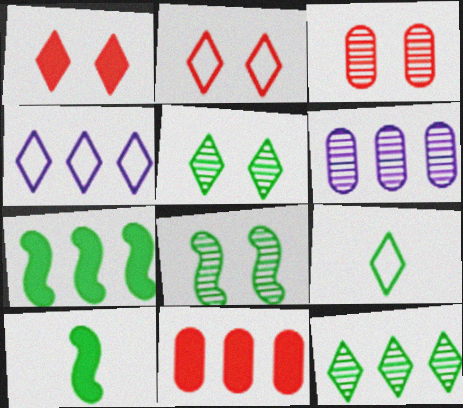[[2, 4, 9], 
[2, 6, 10], 
[3, 4, 10]]